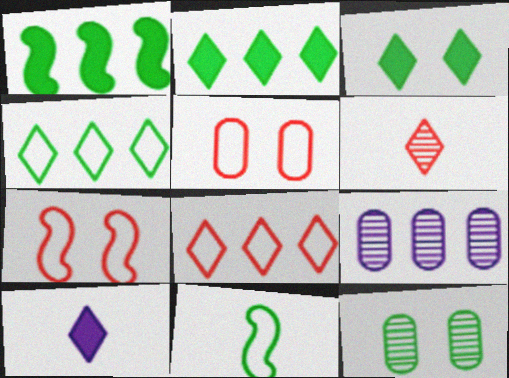[[1, 8, 9], 
[2, 11, 12]]